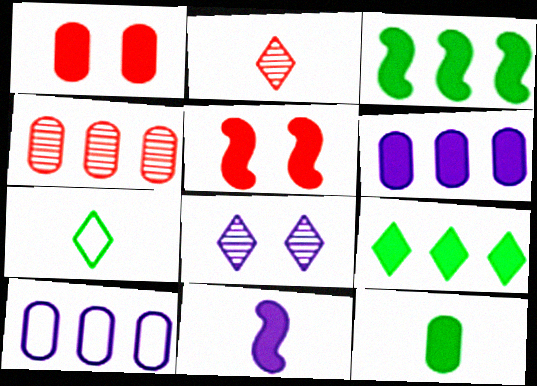[[1, 6, 12], 
[1, 9, 11], 
[3, 5, 11], 
[8, 10, 11]]